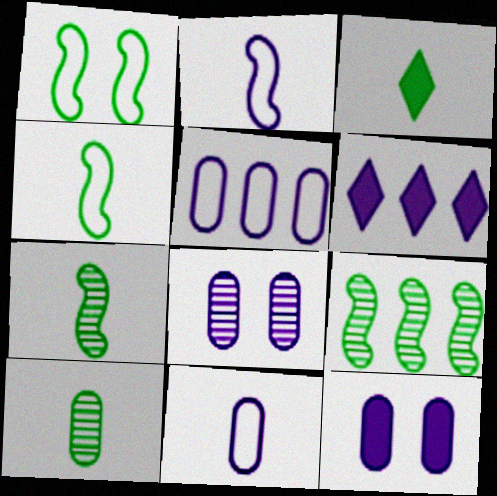[[2, 6, 8], 
[3, 4, 10]]